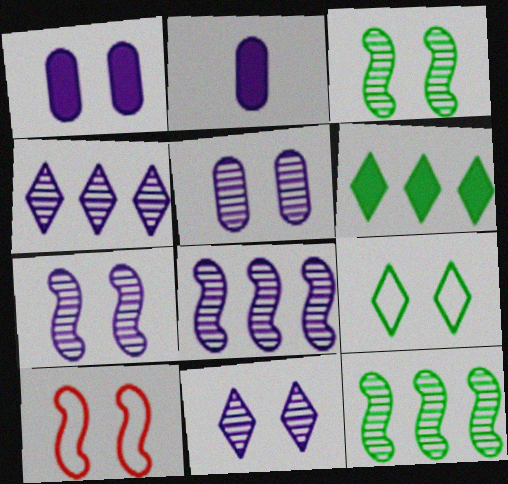[[5, 7, 11]]